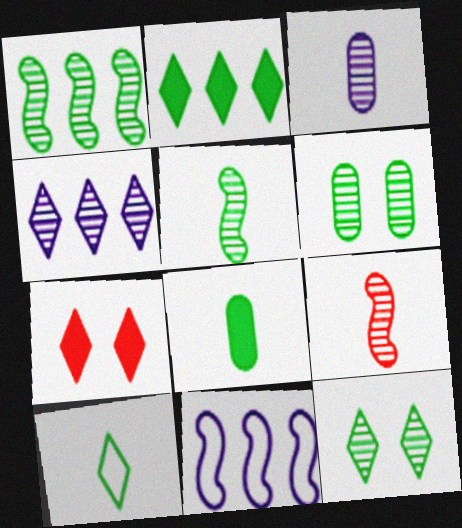[[2, 10, 12], 
[4, 6, 9], 
[4, 7, 10], 
[5, 8, 10]]